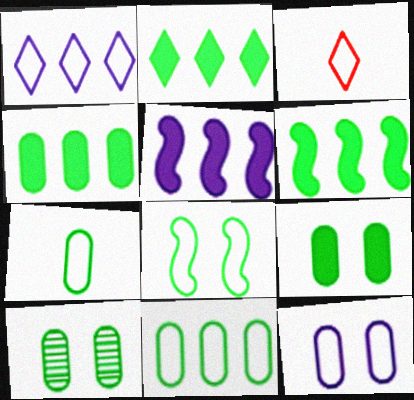[[2, 4, 6], 
[3, 5, 10], 
[4, 7, 10]]